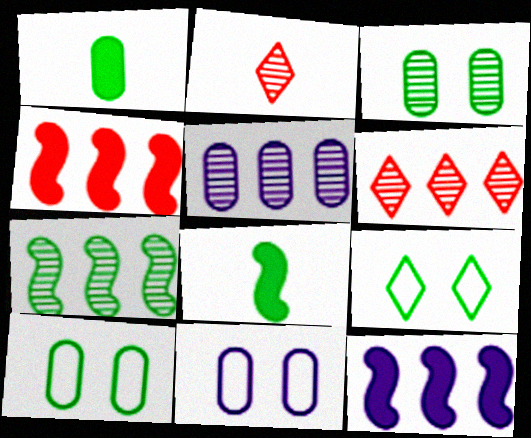[[1, 7, 9], 
[2, 10, 12], 
[5, 6, 7], 
[6, 8, 11]]